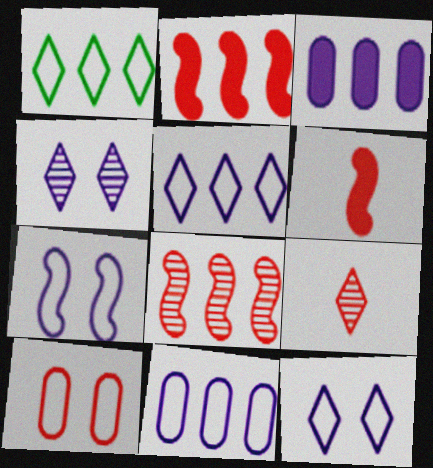[[1, 3, 8], 
[2, 9, 10]]